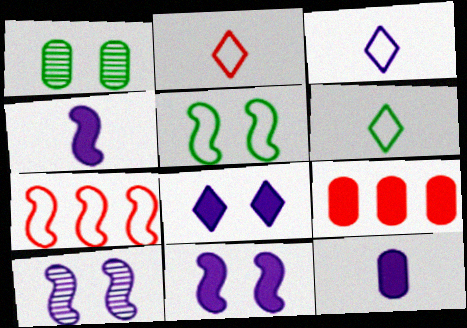[[2, 3, 6], 
[6, 9, 10]]